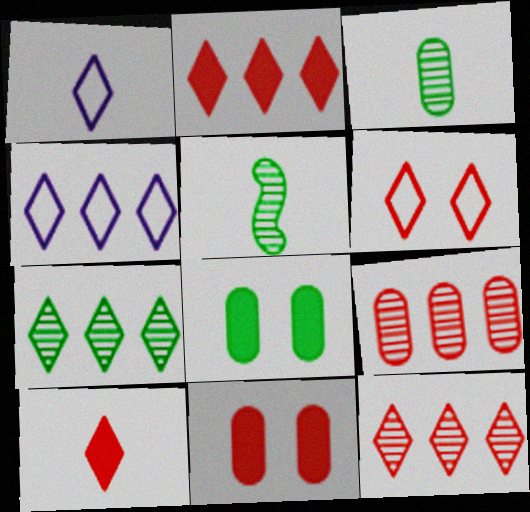[[2, 4, 7], 
[4, 5, 11], 
[6, 10, 12]]